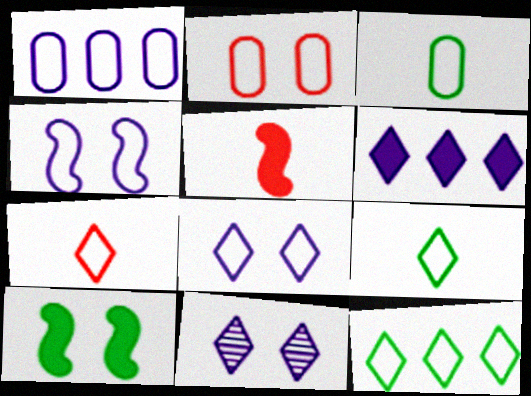[[1, 2, 3], 
[2, 10, 11], 
[7, 8, 12]]